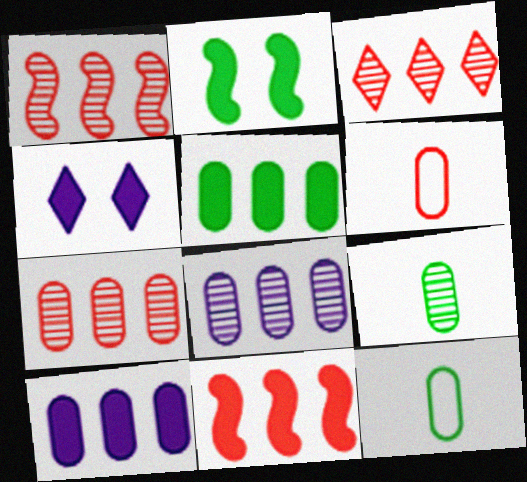[[1, 3, 7], 
[1, 4, 12]]